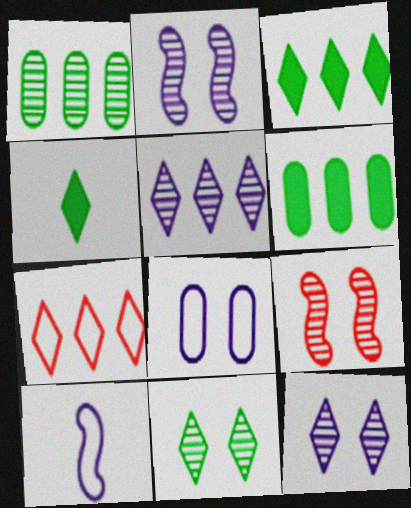[[3, 5, 7], 
[4, 7, 12]]